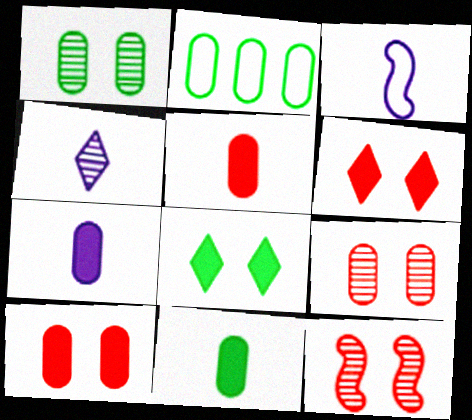[[1, 2, 11], 
[2, 7, 9], 
[3, 4, 7], 
[5, 7, 11]]